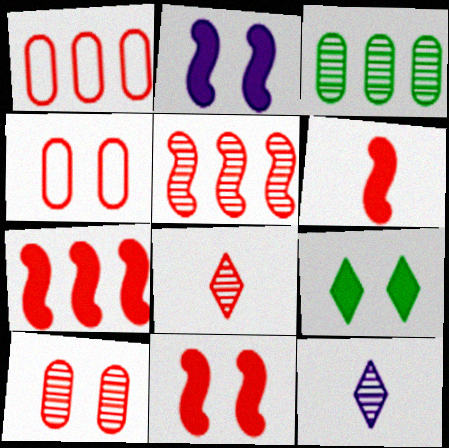[[1, 8, 11], 
[4, 7, 8], 
[5, 8, 10], 
[6, 7, 11]]